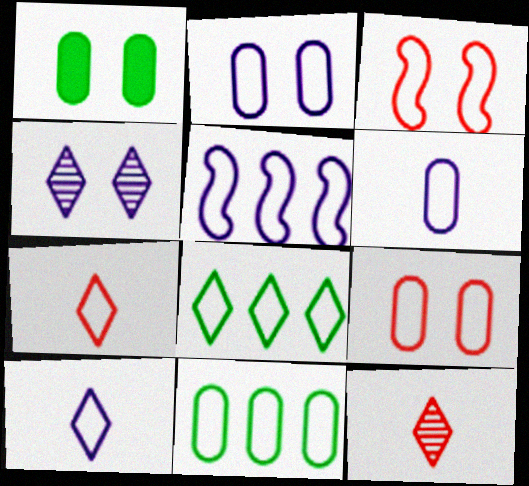[[1, 3, 4], 
[1, 5, 12], 
[2, 5, 10], 
[3, 6, 8], 
[3, 10, 11], 
[6, 9, 11]]